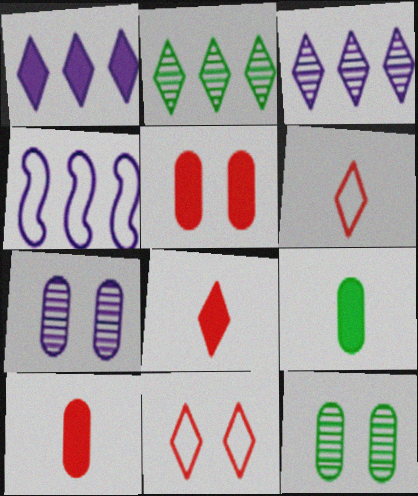[[4, 8, 12]]